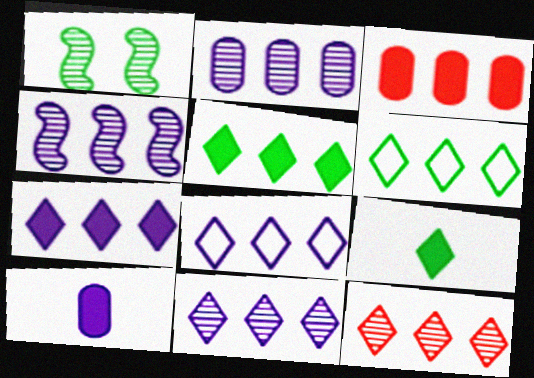[[2, 4, 11], 
[3, 4, 6], 
[5, 8, 12], 
[6, 7, 12], 
[7, 8, 11]]